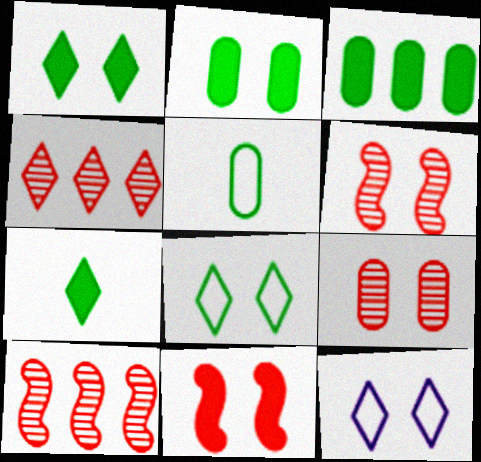[[2, 6, 12], 
[4, 7, 12]]